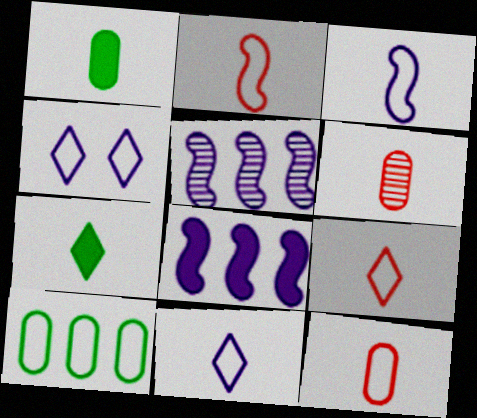[[2, 4, 10], 
[2, 9, 12], 
[3, 6, 7]]